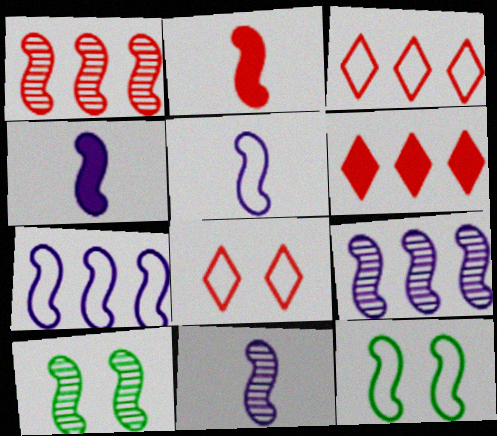[[1, 4, 12], 
[1, 10, 11], 
[2, 7, 10], 
[2, 9, 12], 
[4, 5, 11]]